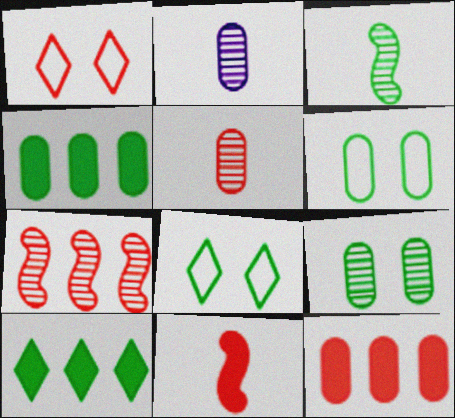[[2, 6, 12], 
[3, 4, 8], 
[3, 6, 10]]